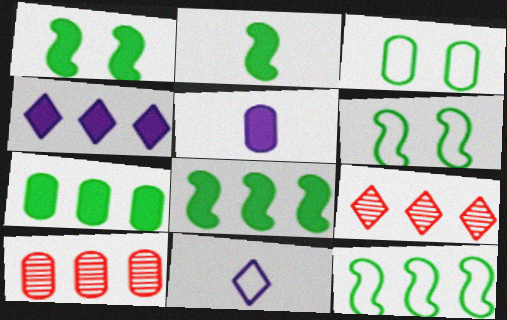[[1, 2, 8], 
[1, 10, 11], 
[3, 5, 10], 
[4, 10, 12], 
[5, 6, 9]]